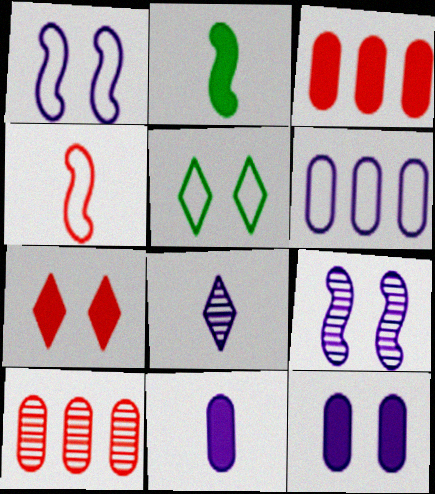[[4, 5, 6], 
[4, 7, 10]]